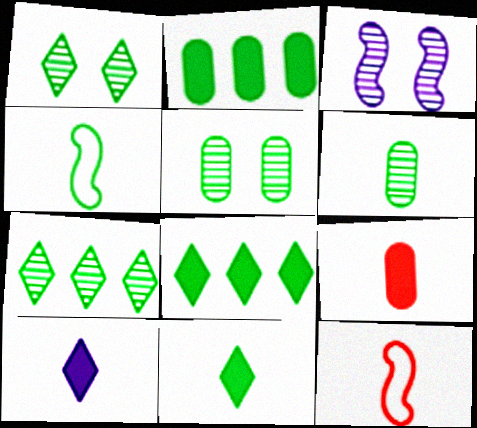[[1, 2, 4], 
[4, 5, 8], 
[4, 6, 11], 
[6, 10, 12]]